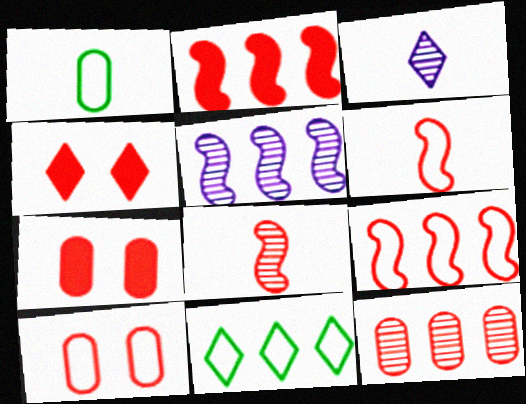[[1, 4, 5], 
[3, 4, 11], 
[4, 6, 12]]